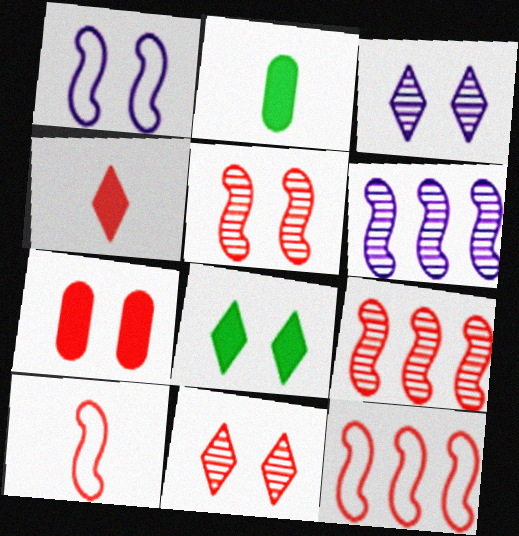[[2, 3, 12]]